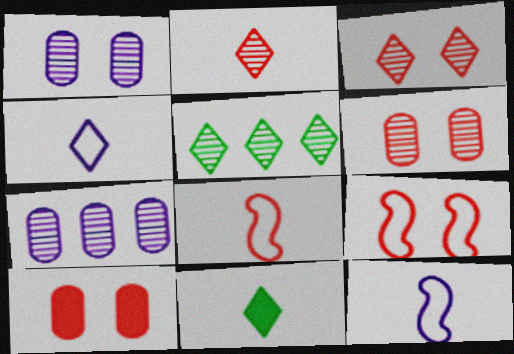[[2, 4, 11], 
[3, 9, 10], 
[5, 10, 12], 
[7, 9, 11]]